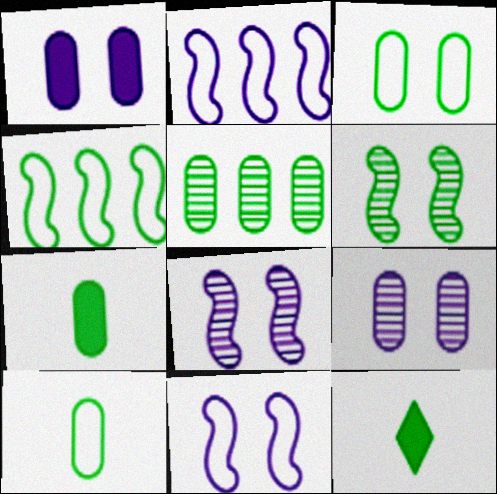[[3, 5, 7]]